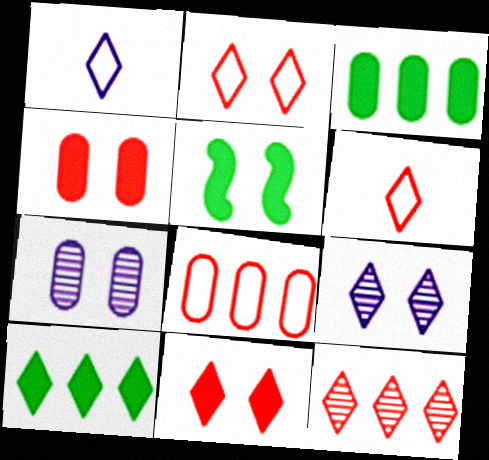[[2, 5, 7], 
[6, 9, 10], 
[6, 11, 12]]